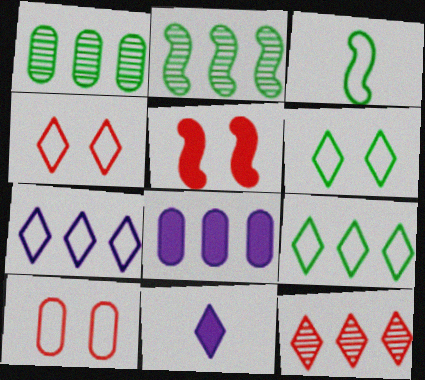[[2, 10, 11], 
[3, 7, 10], 
[6, 11, 12]]